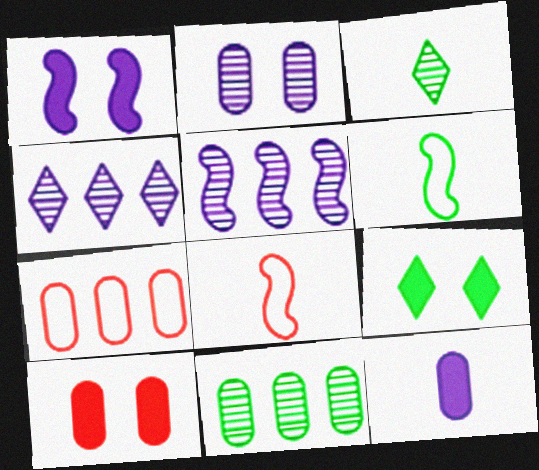[[1, 3, 7], 
[1, 9, 10], 
[3, 8, 12], 
[4, 6, 10], 
[6, 9, 11]]